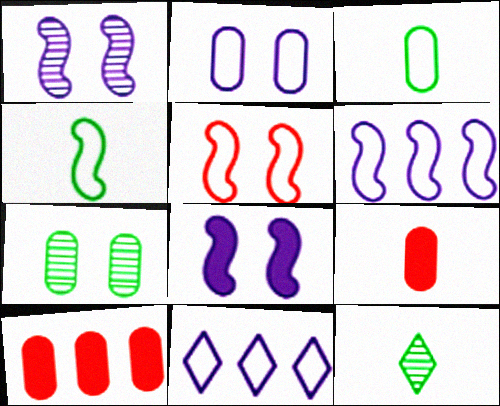[[3, 5, 11], 
[4, 5, 6]]